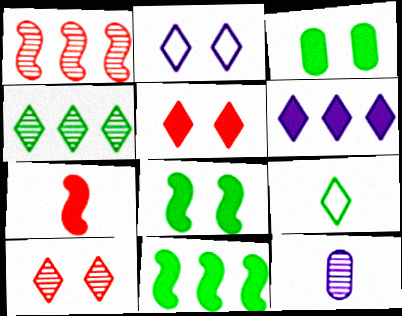[[3, 6, 7], 
[6, 9, 10], 
[7, 9, 12]]